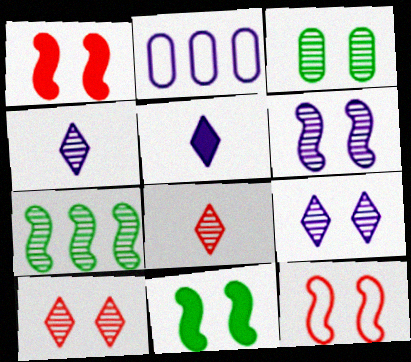[[2, 5, 6], 
[2, 8, 11], 
[3, 6, 10], 
[6, 11, 12]]